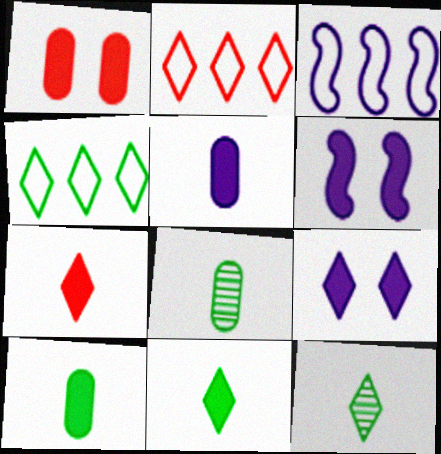[[1, 3, 12], 
[2, 6, 8], 
[2, 9, 12]]